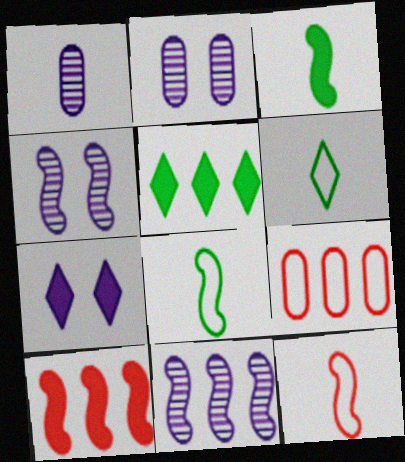[[2, 5, 12], 
[2, 6, 10], 
[4, 8, 10], 
[5, 9, 11]]